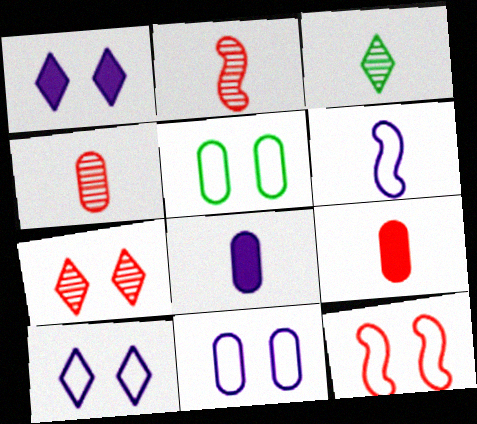[[3, 6, 9], 
[5, 10, 12]]